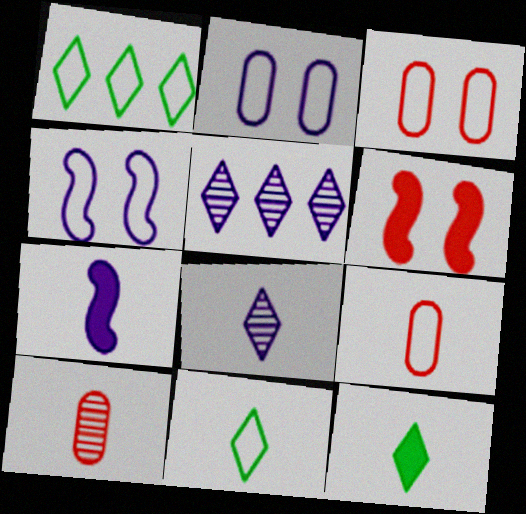[[1, 4, 9], 
[2, 5, 7], 
[7, 10, 11]]